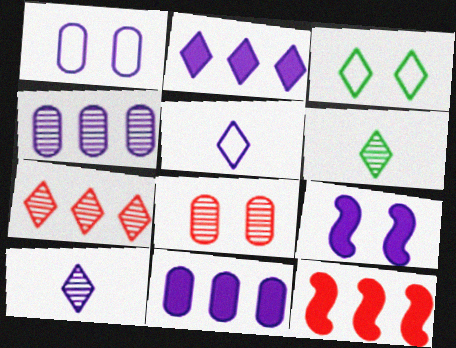[[1, 6, 12], 
[3, 8, 9], 
[4, 5, 9]]